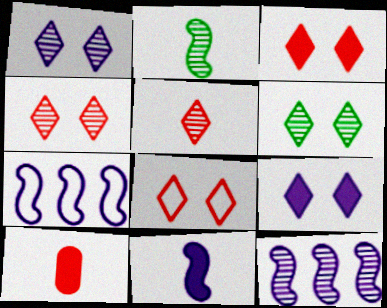[[1, 4, 6], 
[3, 4, 8], 
[6, 7, 10], 
[6, 8, 9]]